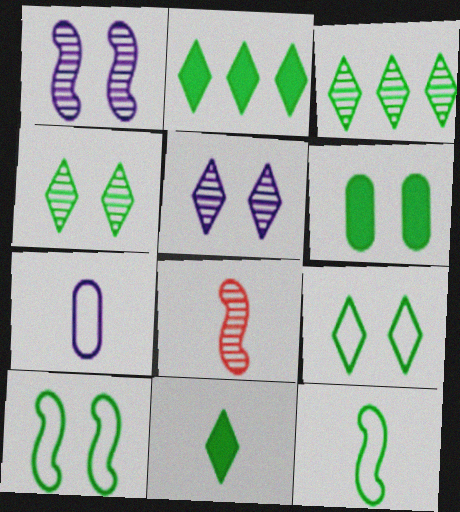[[3, 6, 12], 
[3, 9, 11], 
[4, 6, 10], 
[7, 8, 11]]